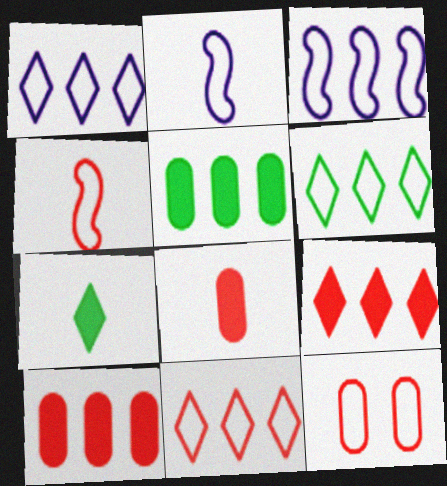[[1, 6, 11], 
[2, 6, 12], 
[4, 11, 12]]